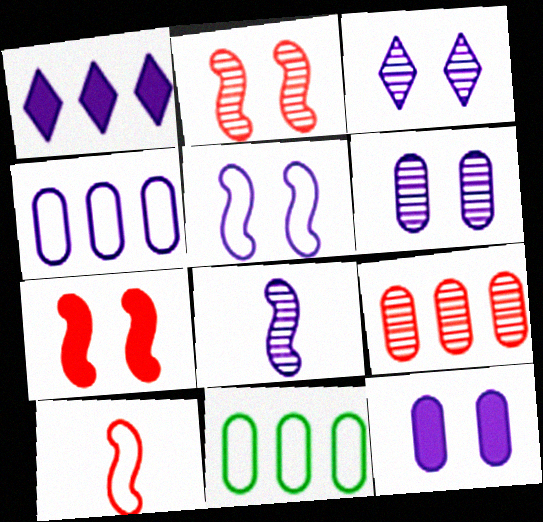[[3, 5, 12]]